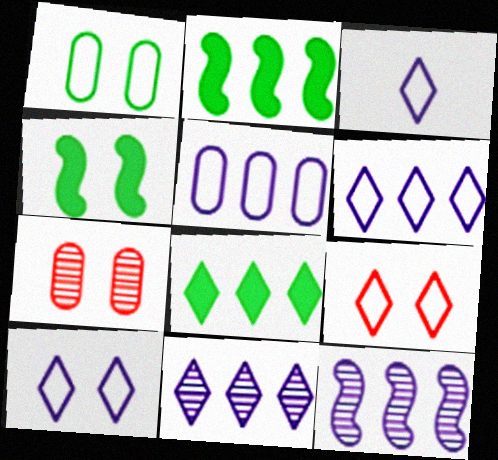[[2, 3, 7], 
[3, 6, 10], 
[4, 7, 10]]